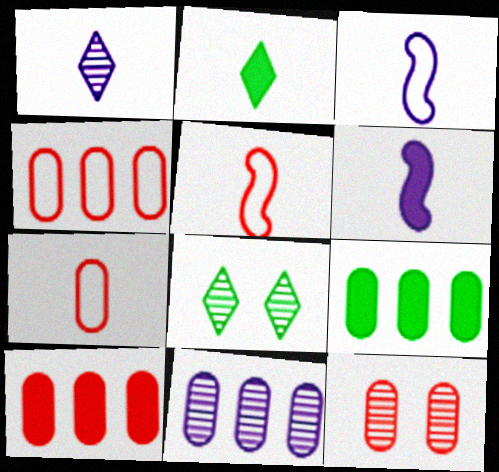[[3, 8, 10], 
[4, 6, 8], 
[4, 9, 11], 
[7, 10, 12]]